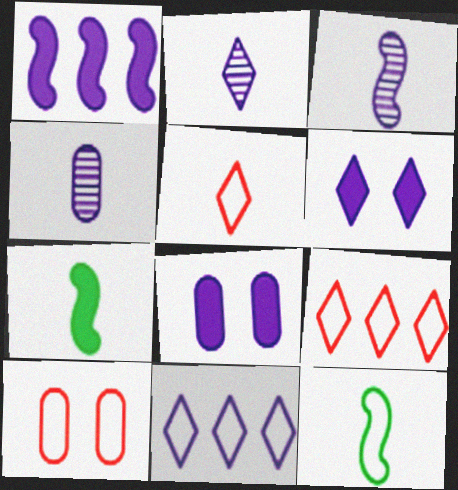[[2, 3, 4], 
[2, 6, 11], 
[3, 8, 11], 
[4, 5, 7], 
[10, 11, 12]]